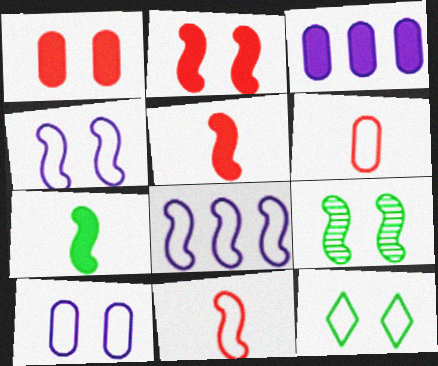[[2, 4, 9], 
[5, 8, 9], 
[6, 8, 12]]